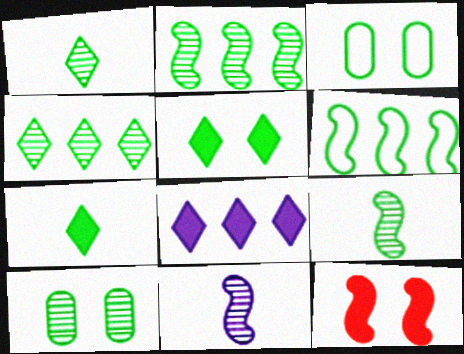[[1, 2, 10], 
[2, 3, 7], 
[4, 9, 10], 
[6, 7, 10], 
[6, 11, 12]]